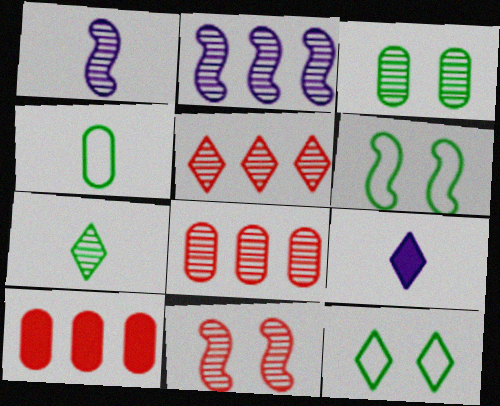[[1, 3, 5], 
[1, 10, 12], 
[5, 9, 12], 
[6, 8, 9]]